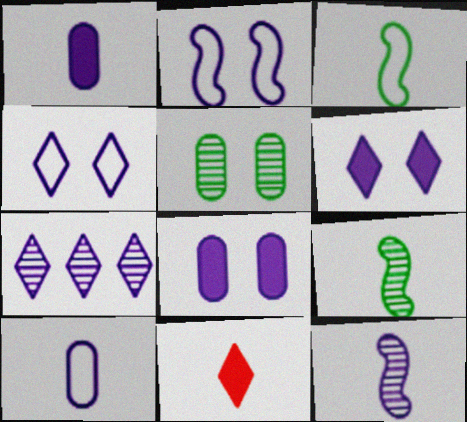[[1, 2, 7], 
[9, 10, 11]]